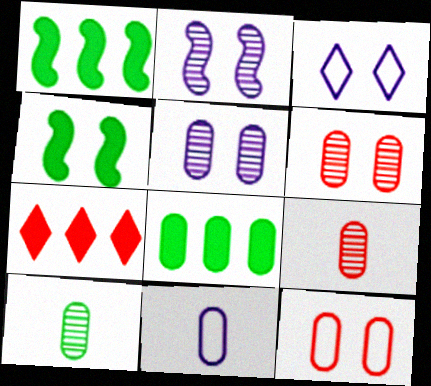[[1, 3, 9], 
[3, 4, 6], 
[6, 8, 11]]